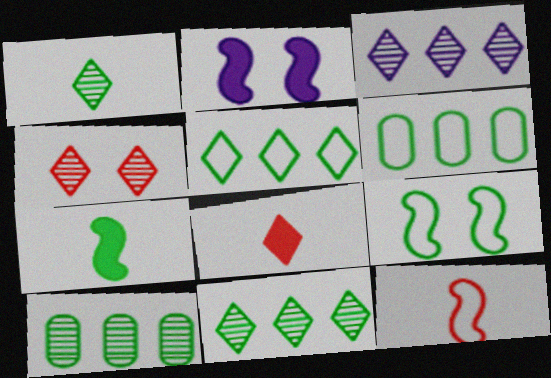[[1, 3, 4]]